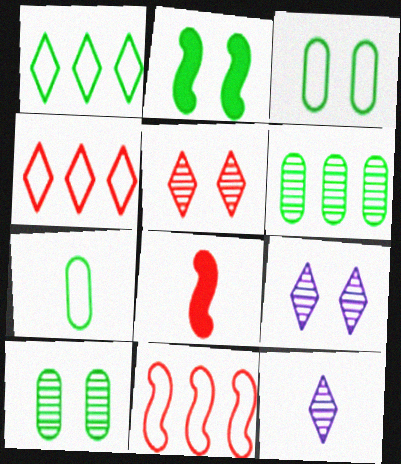[[7, 8, 12]]